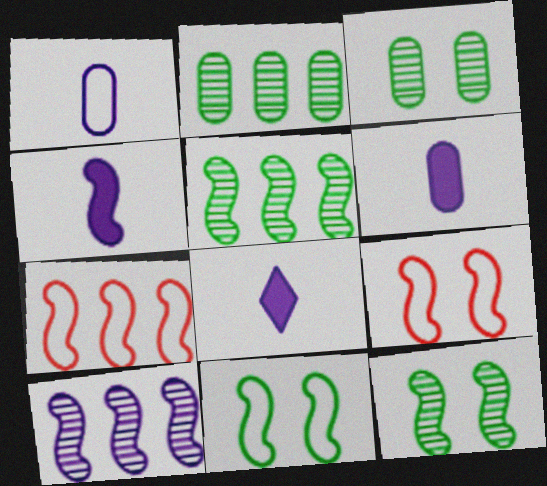[[2, 8, 9], 
[3, 7, 8], 
[4, 5, 9], 
[4, 6, 8], 
[4, 7, 12]]